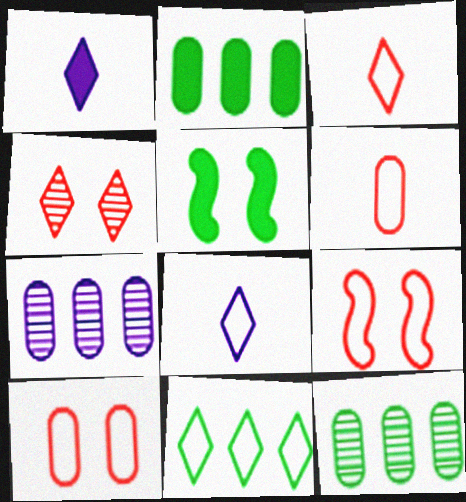[[1, 4, 11], 
[1, 9, 12], 
[3, 5, 7]]